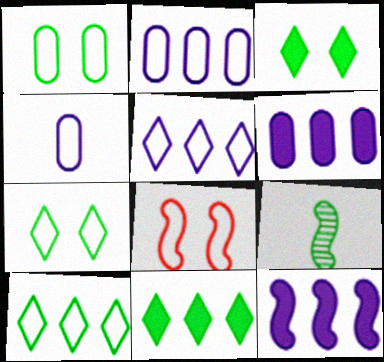[[1, 9, 11], 
[4, 8, 10], 
[8, 9, 12]]